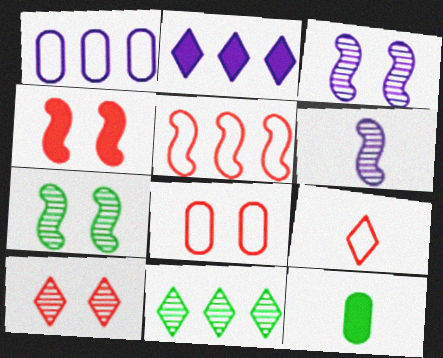[[2, 4, 12], 
[4, 8, 10], 
[5, 8, 9], 
[6, 9, 12]]